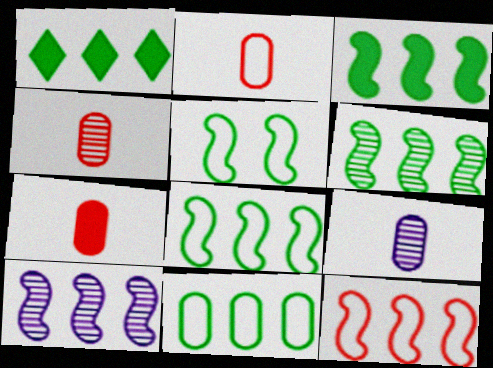[[1, 6, 11], 
[2, 4, 7], 
[3, 6, 8], 
[3, 10, 12]]